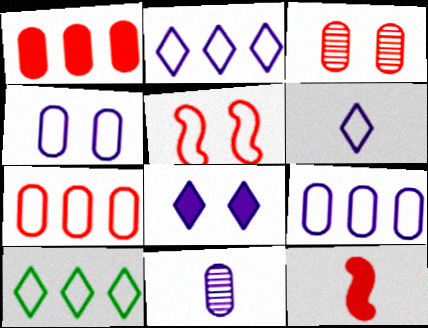[]